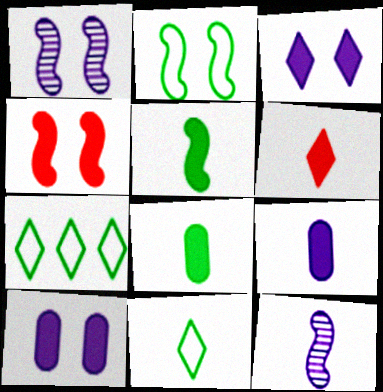[[1, 2, 4], 
[5, 6, 9]]